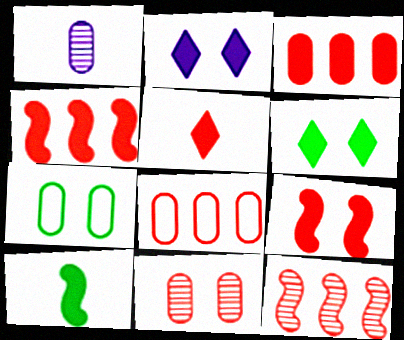[[1, 3, 7], 
[2, 3, 10], 
[3, 5, 9]]